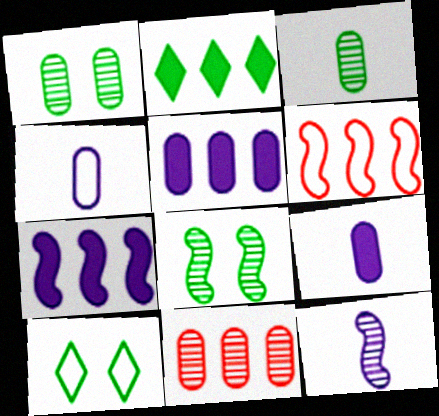[[4, 6, 10]]